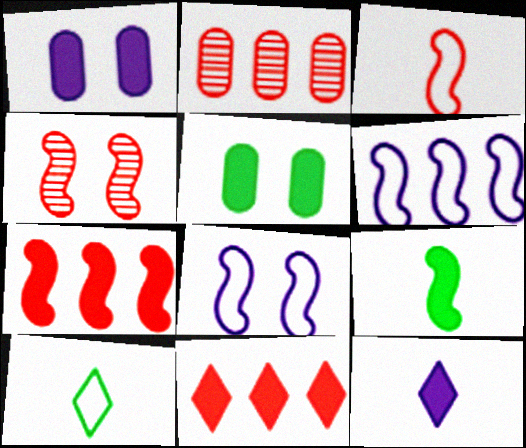[[1, 9, 11], 
[3, 4, 7], 
[4, 6, 9], 
[5, 7, 12]]